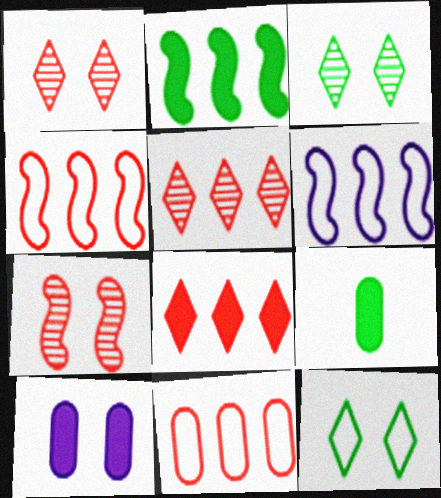[[1, 6, 9], 
[7, 10, 12]]